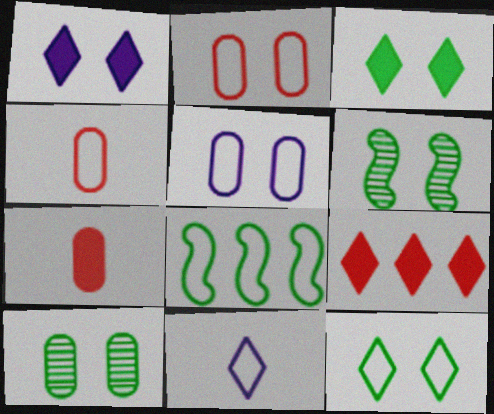[[1, 2, 6], 
[2, 8, 11]]